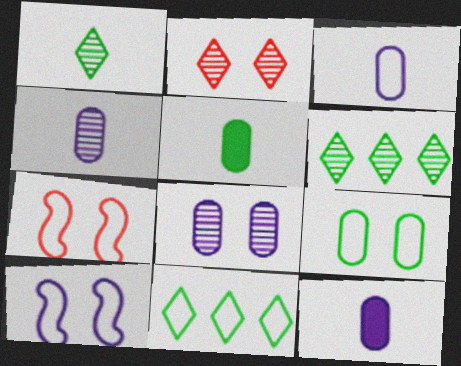[[3, 4, 12], 
[3, 7, 11], 
[6, 7, 12]]